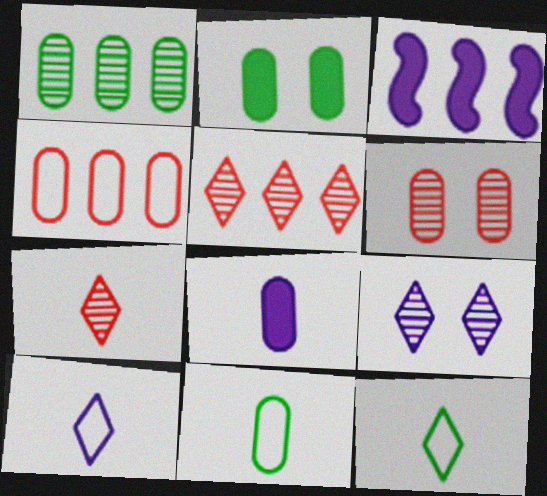[[1, 2, 11], 
[3, 6, 12]]